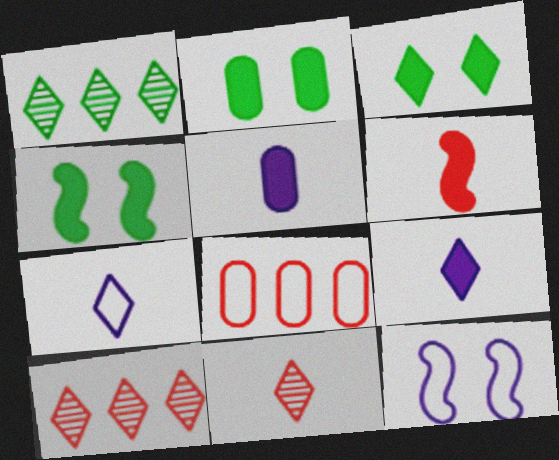[[2, 3, 4], 
[3, 7, 10]]